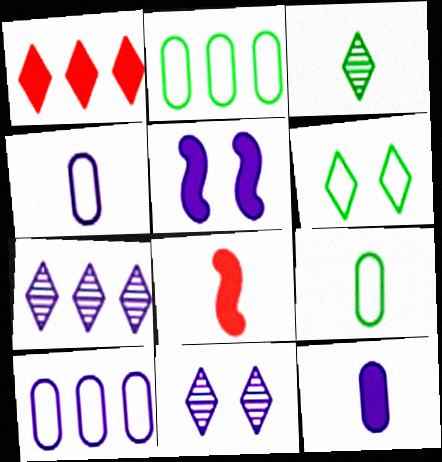[[2, 8, 11], 
[3, 4, 8], 
[4, 5, 7]]